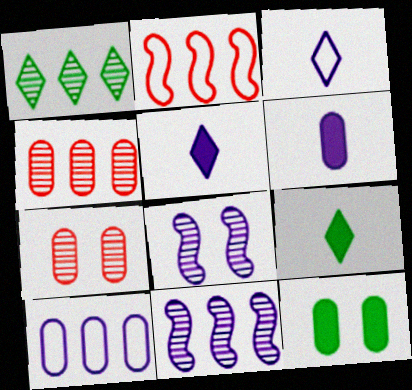[[1, 4, 11], 
[5, 8, 10]]